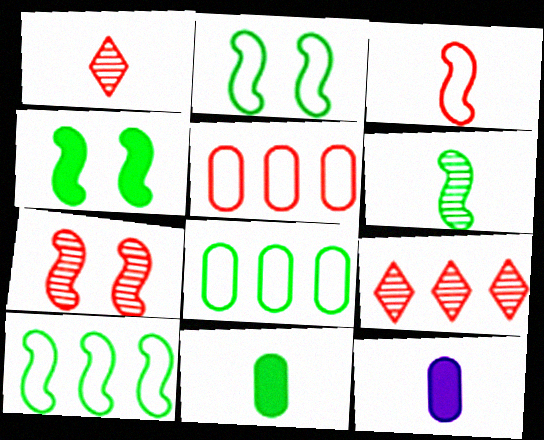[[2, 9, 12], 
[4, 6, 10]]